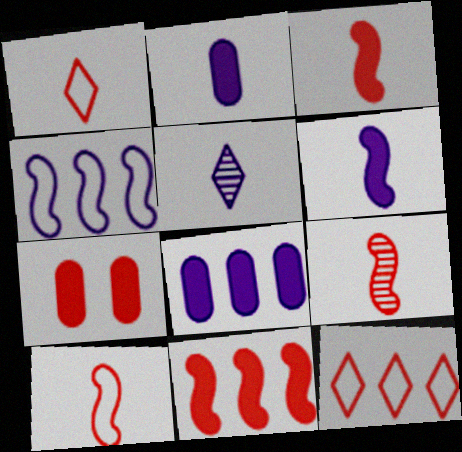[[3, 9, 10], 
[7, 9, 12]]